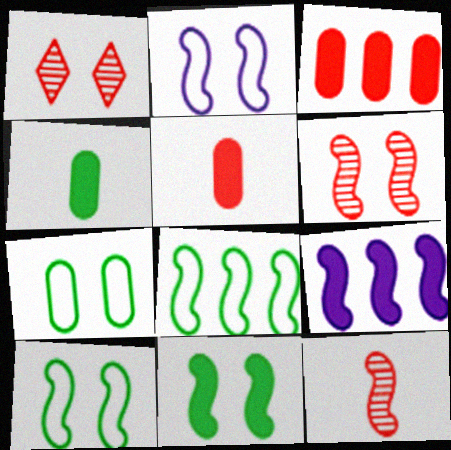[[2, 6, 11], 
[9, 10, 12]]